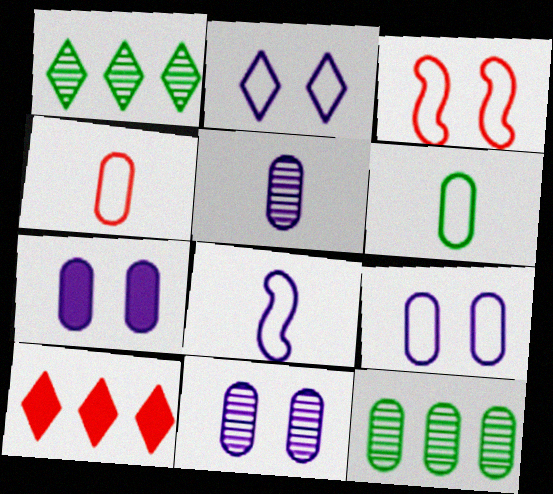[[4, 7, 12], 
[7, 9, 11]]